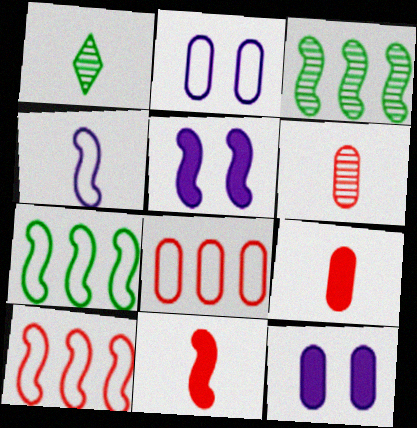[[1, 4, 9], 
[1, 5, 8], 
[1, 10, 12]]